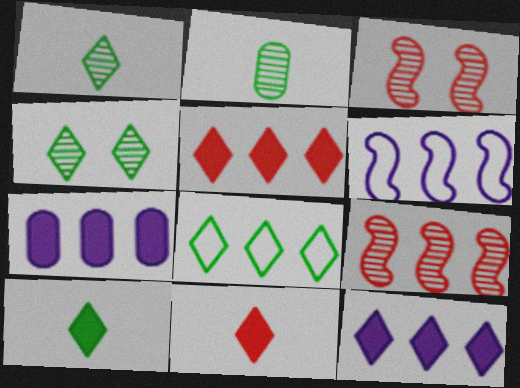[[4, 8, 10], 
[7, 8, 9]]